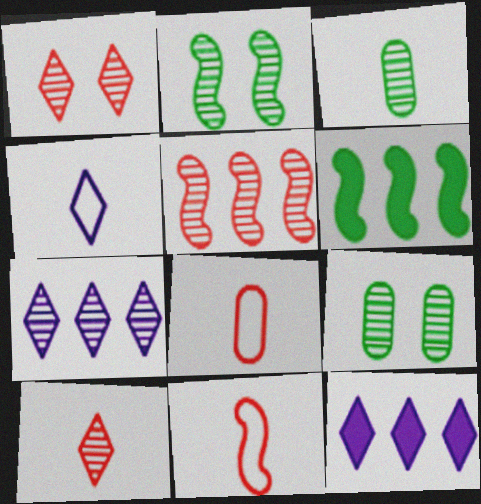[[2, 8, 12], 
[9, 11, 12]]